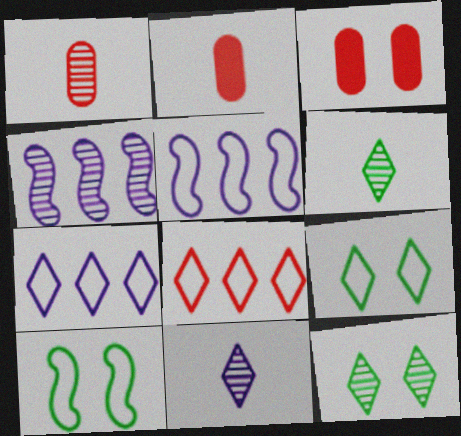[[1, 4, 12], 
[2, 4, 9], 
[2, 5, 12], 
[3, 5, 6]]